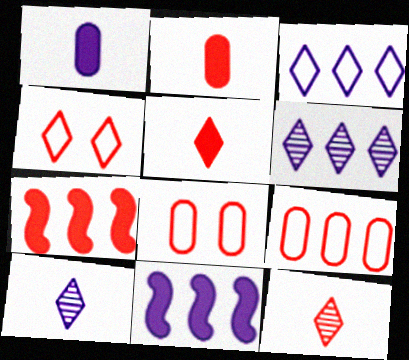[[7, 8, 12]]